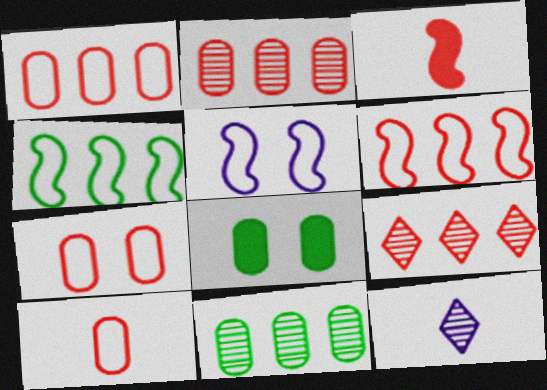[[1, 7, 10], 
[3, 7, 9], 
[6, 8, 12]]